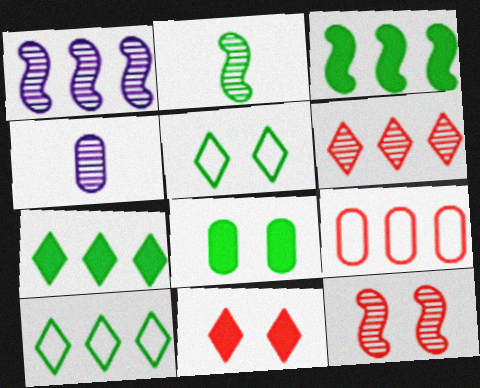[[1, 2, 12], 
[1, 7, 9], 
[2, 8, 10], 
[4, 8, 9]]